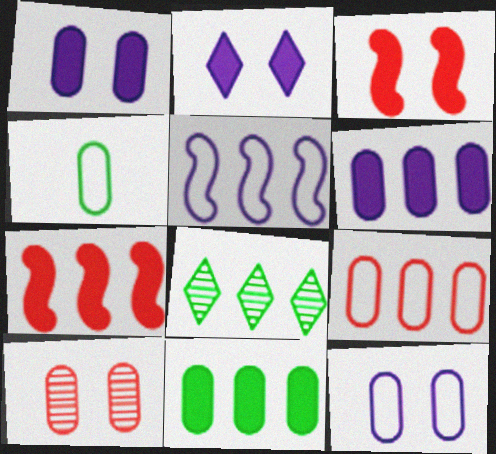[[4, 6, 10], 
[4, 9, 12]]